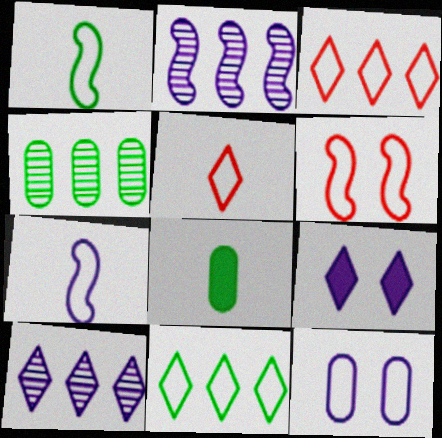[[1, 3, 12], 
[6, 8, 10]]